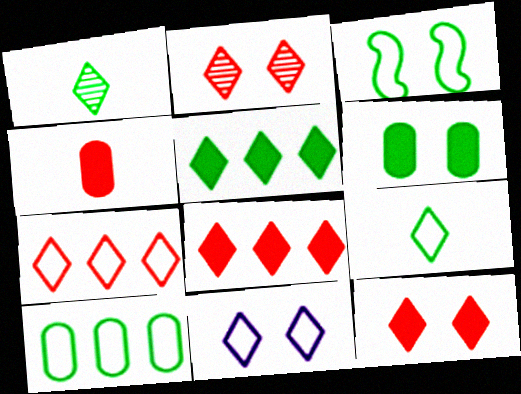[[1, 8, 11], 
[3, 9, 10], 
[7, 9, 11]]